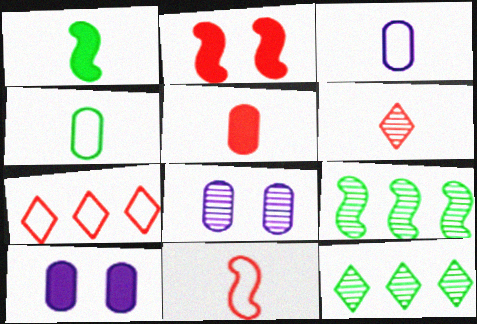[[1, 3, 6], 
[1, 7, 8], 
[2, 3, 12], 
[5, 6, 11], 
[6, 8, 9], 
[10, 11, 12]]